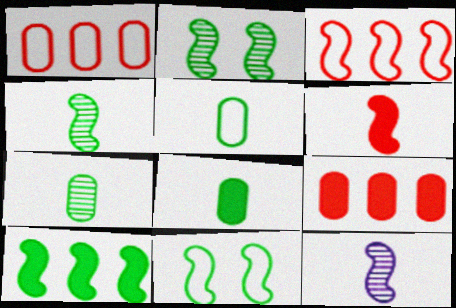[[4, 10, 11], 
[5, 7, 8]]